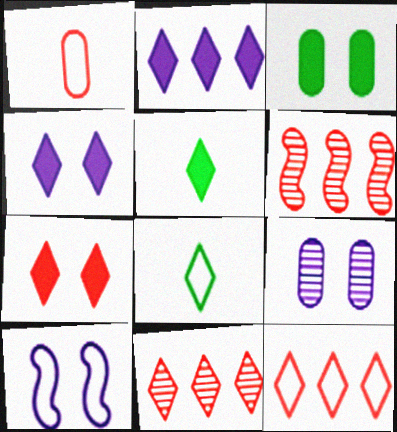[[1, 6, 7], 
[2, 5, 7], 
[4, 8, 11], 
[4, 9, 10]]